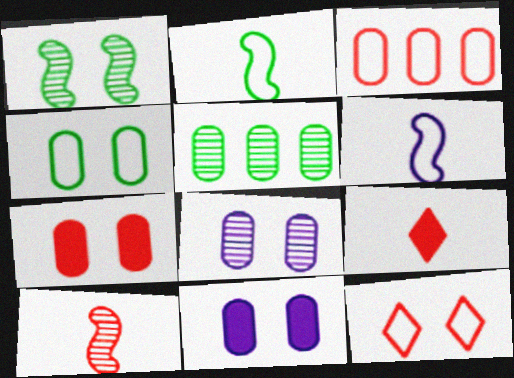[[1, 11, 12], 
[4, 7, 8]]